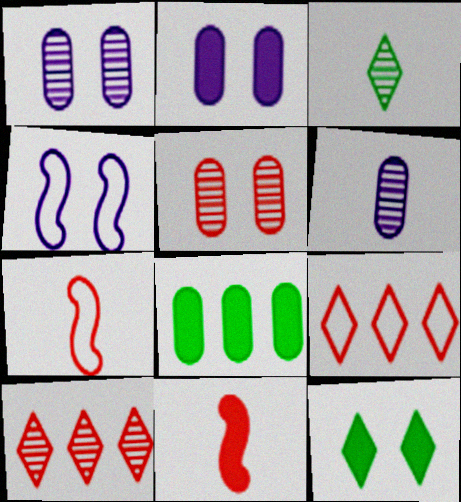[[4, 5, 12], 
[5, 9, 11]]